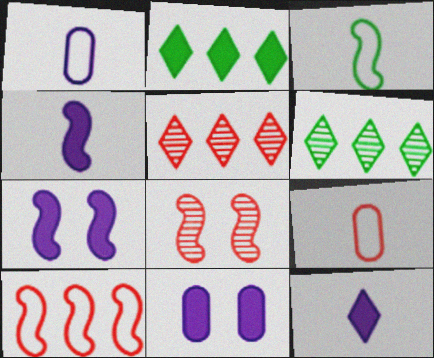[[1, 2, 8], 
[3, 5, 11], 
[6, 7, 9]]